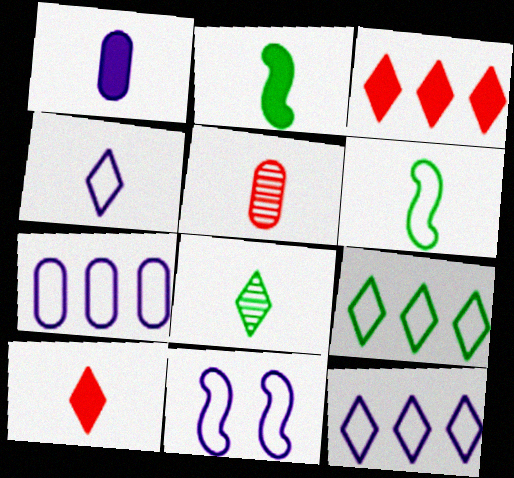[[1, 2, 10], 
[2, 4, 5], 
[4, 7, 11], 
[4, 8, 10]]